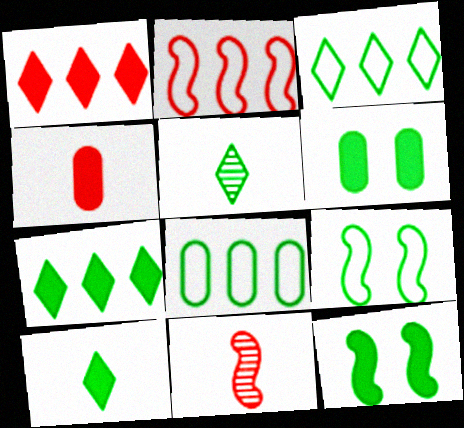[[5, 8, 12]]